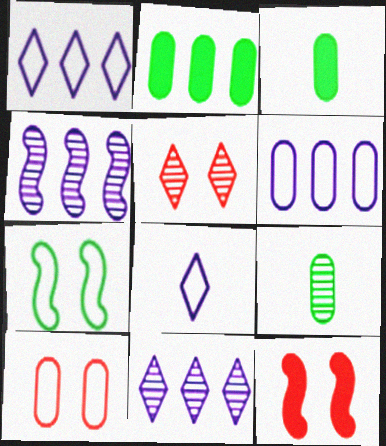[[1, 9, 12], 
[4, 5, 9], 
[5, 10, 12]]